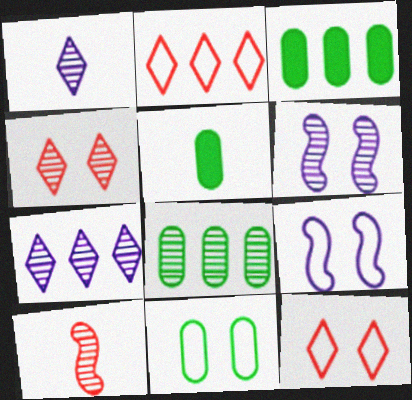[[2, 5, 6], 
[5, 8, 11], 
[9, 11, 12]]